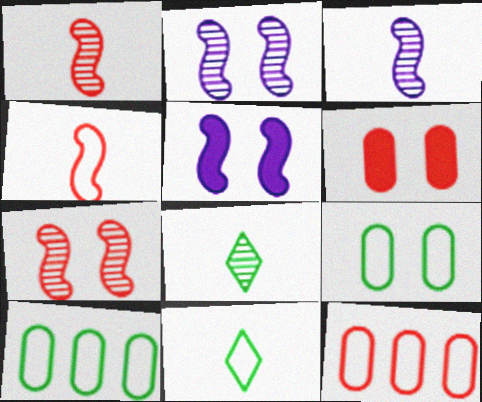[[5, 8, 12]]